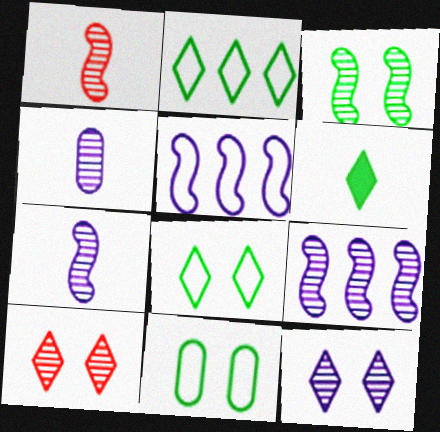[[1, 3, 9], 
[4, 9, 12]]